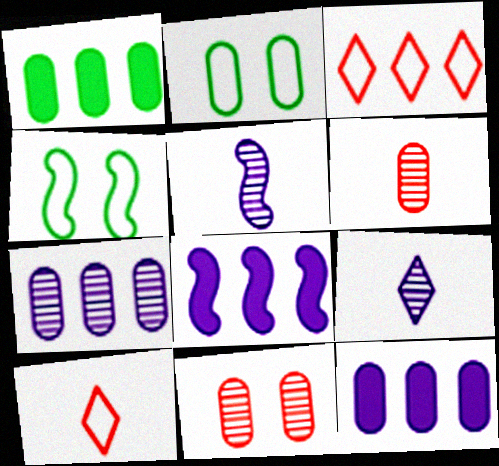[[2, 6, 12]]